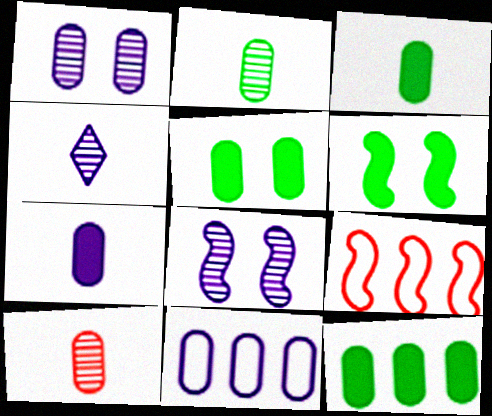[[1, 7, 11], 
[3, 5, 12], 
[4, 5, 9], 
[5, 10, 11]]